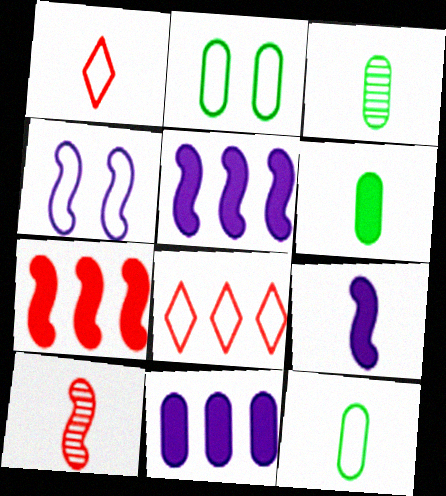[[1, 3, 9], 
[3, 6, 12], 
[4, 8, 12]]